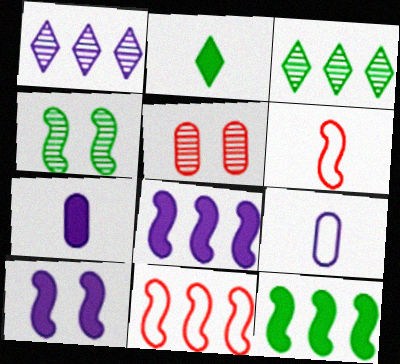[[1, 9, 10], 
[4, 6, 8]]